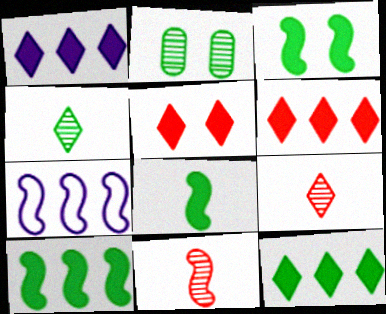[[1, 6, 12], 
[3, 7, 11], 
[3, 8, 10]]